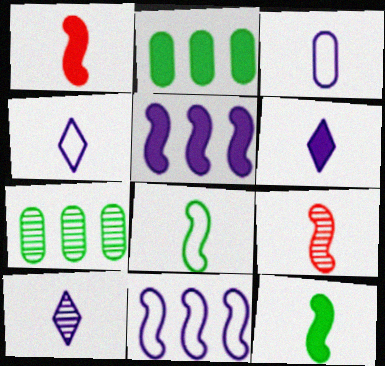[[4, 6, 10]]